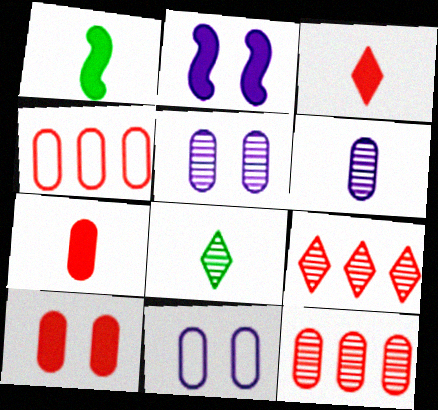[[1, 9, 11], 
[2, 4, 8]]